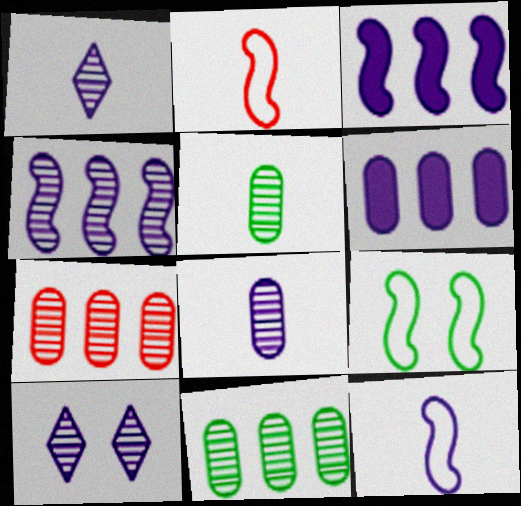[[4, 8, 10], 
[6, 10, 12]]